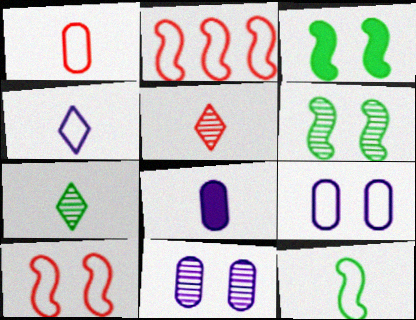[[1, 4, 12], 
[5, 8, 12]]